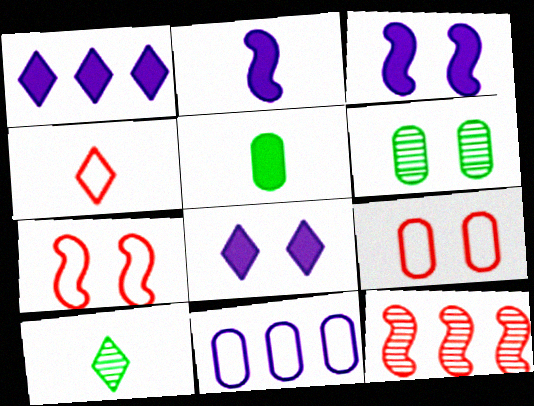[[6, 7, 8]]